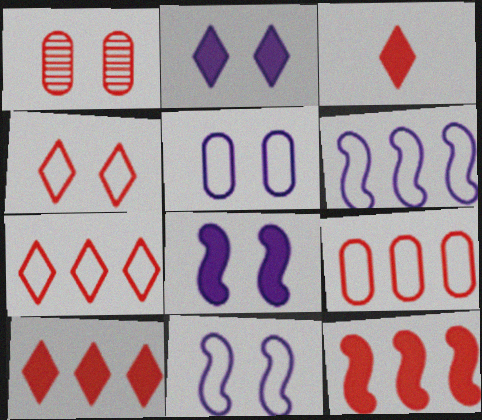[]